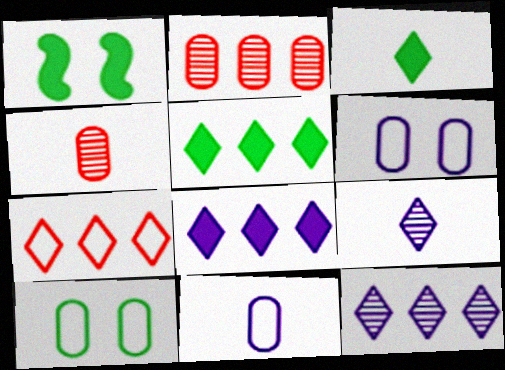[[5, 7, 12]]